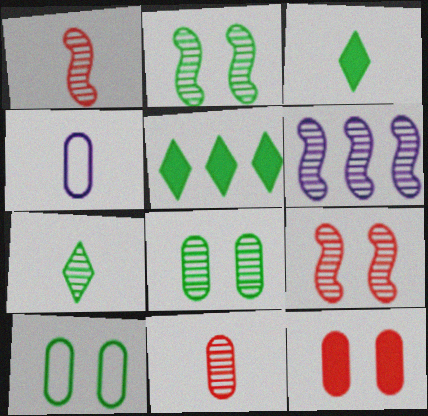[[1, 2, 6], 
[1, 3, 4], 
[4, 5, 9]]